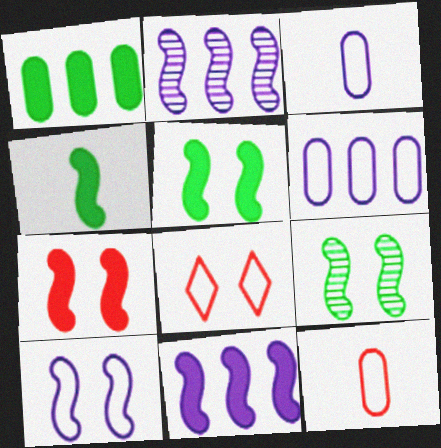[[4, 7, 11], 
[7, 9, 10]]